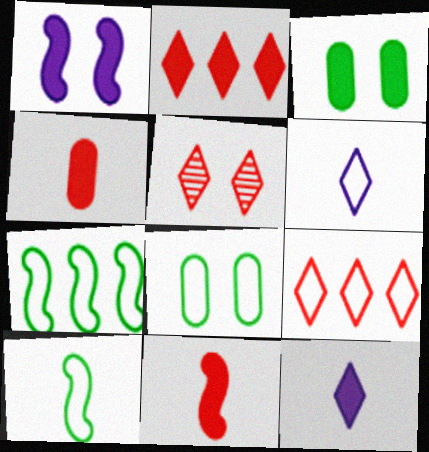[[1, 5, 8]]